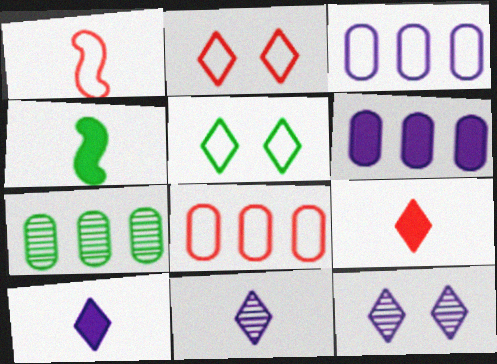[[1, 2, 8], 
[1, 3, 5], 
[4, 5, 7], 
[4, 8, 12], 
[6, 7, 8]]